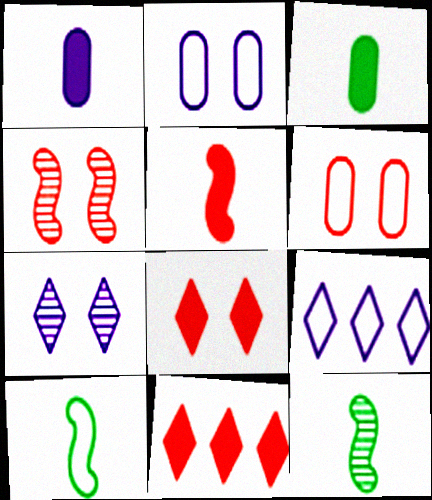[[2, 11, 12], 
[3, 4, 9], 
[4, 6, 8], 
[6, 9, 10]]